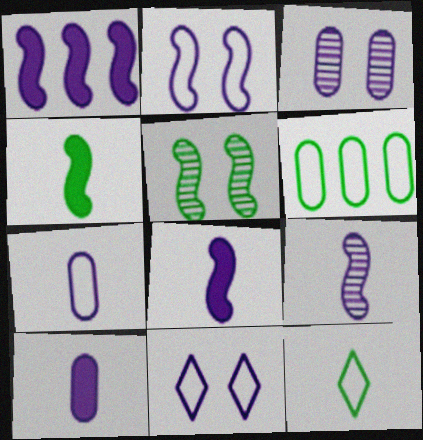[[1, 2, 9]]